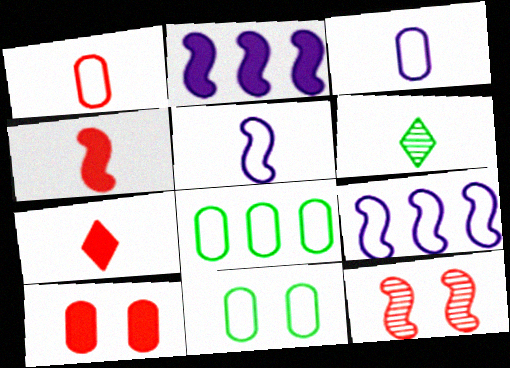[[3, 4, 6], 
[6, 9, 10]]